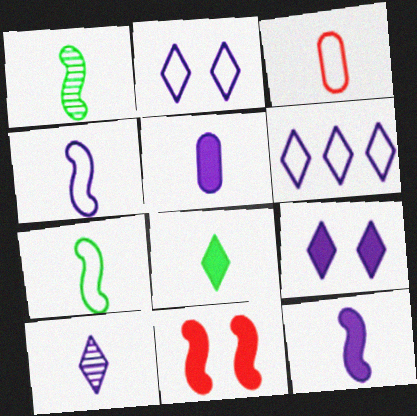[[4, 5, 10], 
[6, 9, 10]]